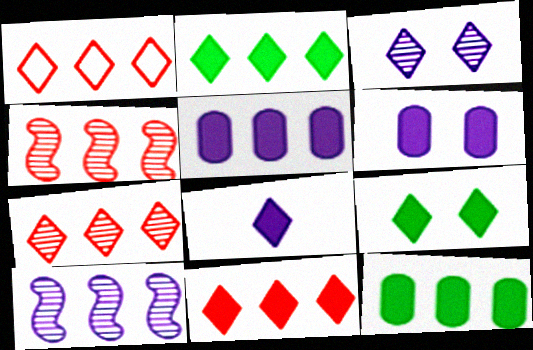[[1, 7, 11], 
[1, 10, 12], 
[8, 9, 11]]